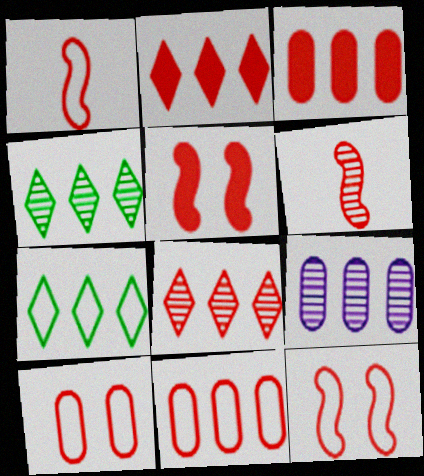[[2, 6, 10]]